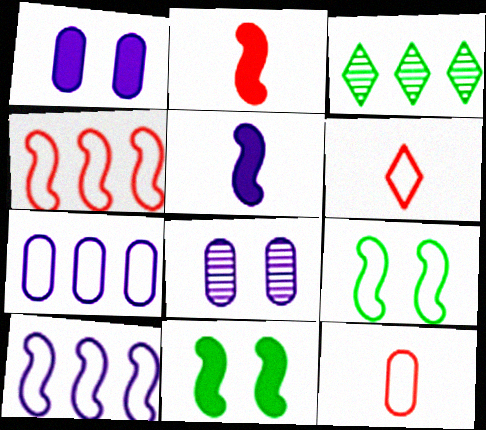[[6, 7, 9]]